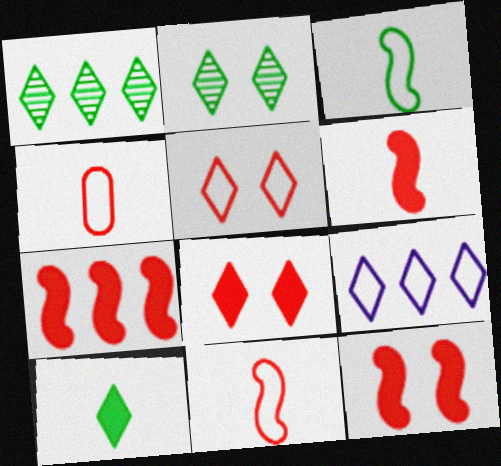[[6, 7, 12]]